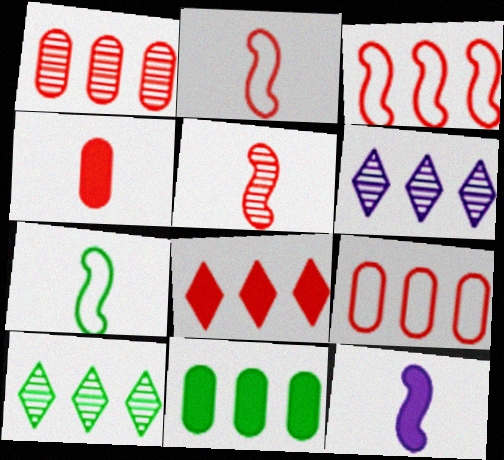[[1, 3, 8], 
[3, 6, 11], 
[5, 7, 12]]